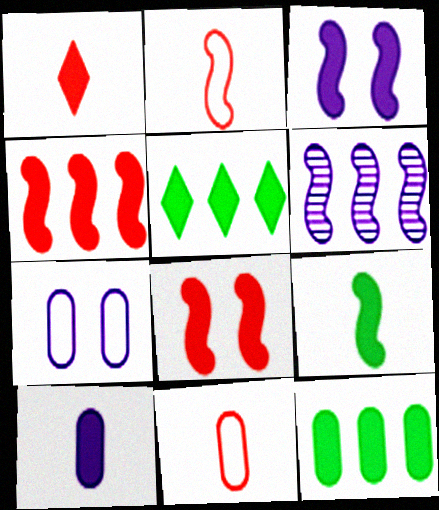[[1, 3, 12], 
[1, 9, 10], 
[3, 4, 9], 
[5, 8, 10]]